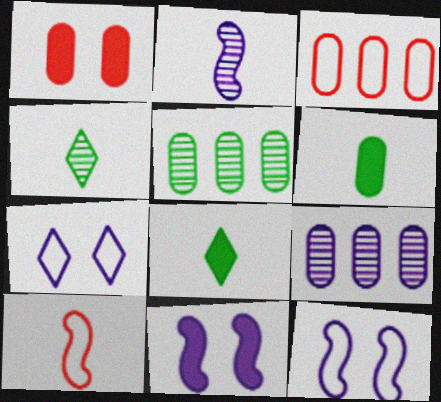[[3, 4, 11]]